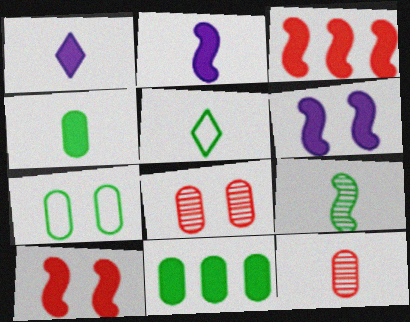[[1, 10, 11], 
[2, 5, 12], 
[4, 5, 9]]